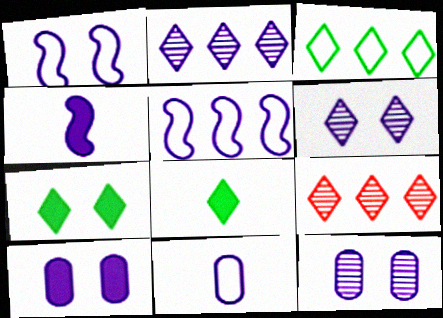[[1, 6, 10]]